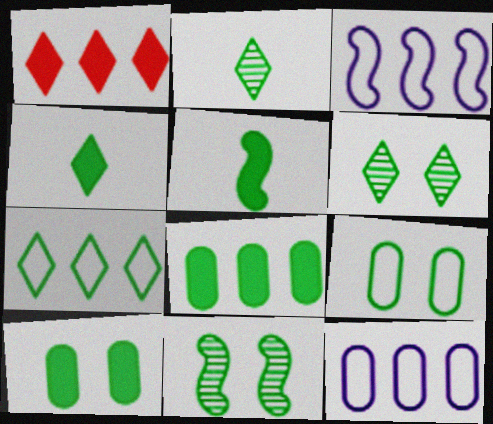[[4, 6, 7]]